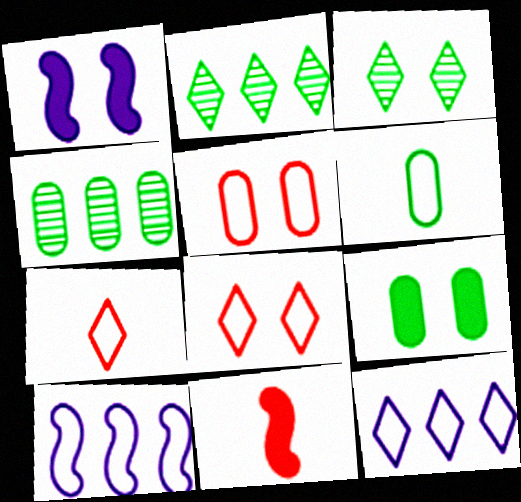[[1, 3, 5], 
[1, 4, 7], 
[4, 6, 9], 
[6, 8, 10]]